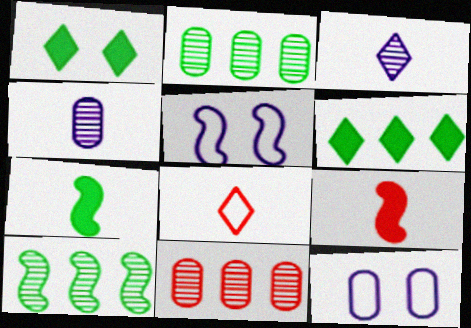[[4, 7, 8], 
[5, 9, 10]]